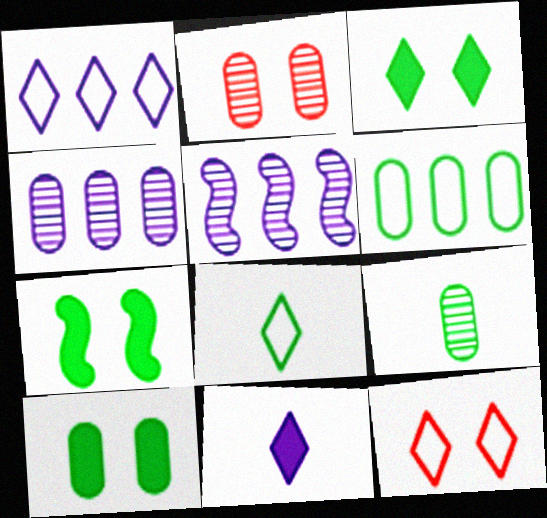[[1, 8, 12], 
[2, 4, 9], 
[3, 7, 10], 
[6, 9, 10]]